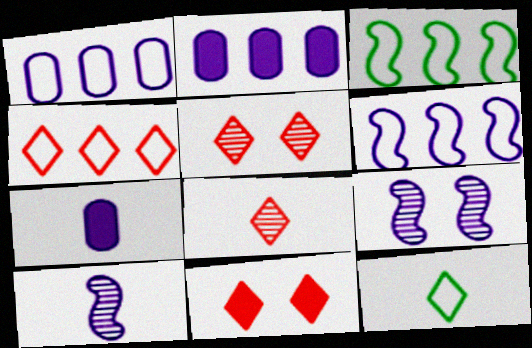[[1, 3, 4], 
[3, 5, 7], 
[4, 8, 11]]